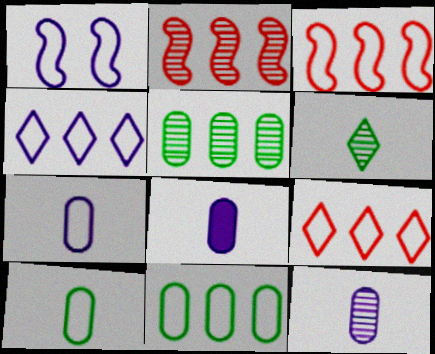[[1, 4, 7], 
[1, 9, 10], 
[3, 4, 11], 
[7, 8, 12]]